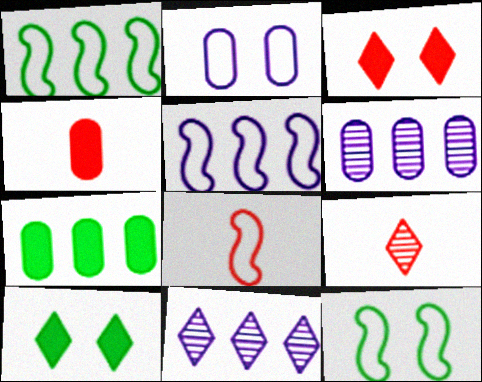[[4, 8, 9], 
[4, 11, 12], 
[5, 8, 12], 
[6, 8, 10]]